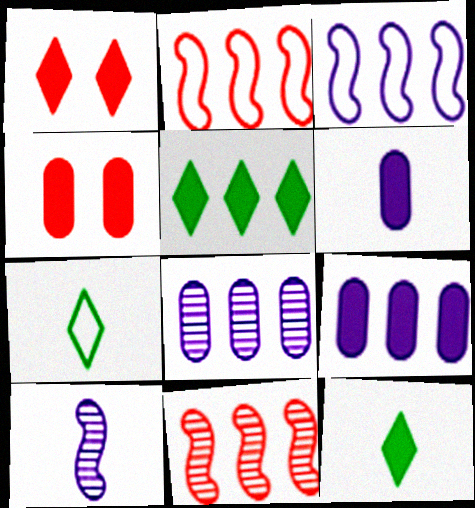[[2, 5, 8]]